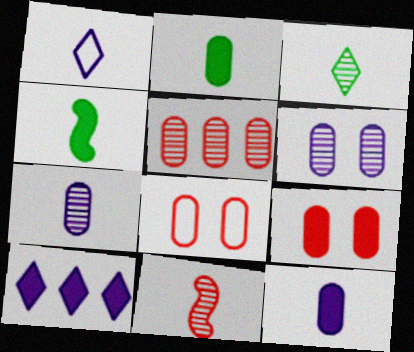[[1, 2, 11], 
[3, 7, 11], 
[4, 9, 10]]